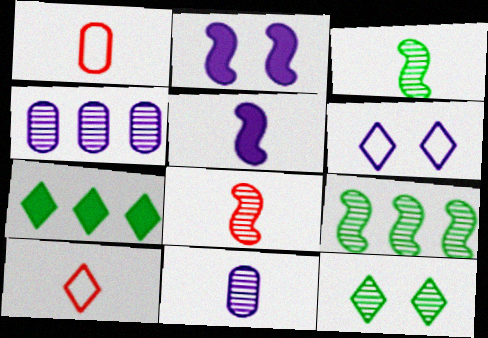[[4, 5, 6], 
[4, 8, 12]]